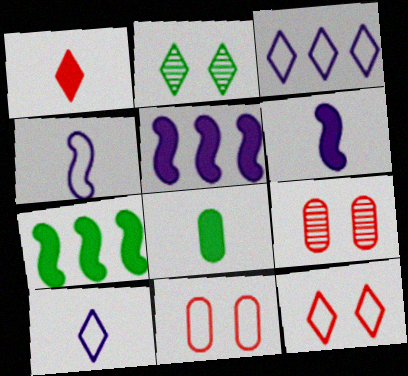[[1, 2, 3], 
[1, 6, 8], 
[7, 9, 10]]